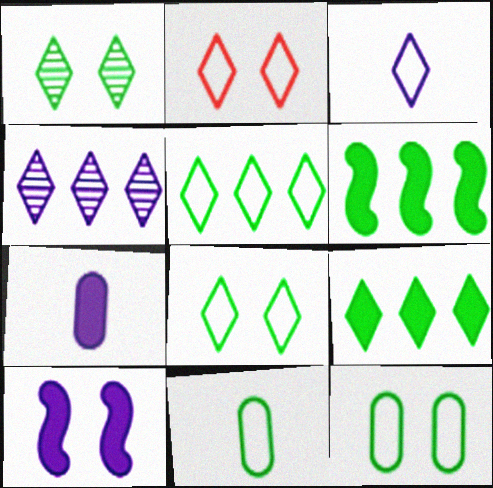[[1, 6, 11], 
[2, 3, 5]]